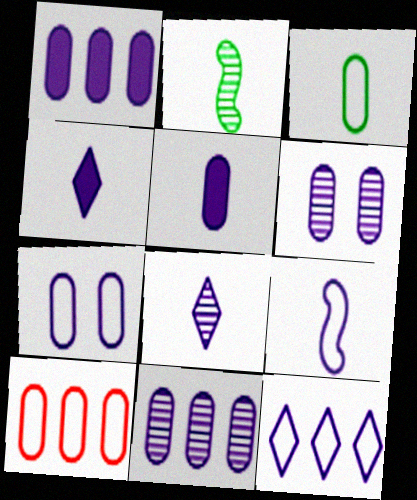[[3, 7, 10], 
[5, 7, 11], 
[5, 8, 9], 
[7, 9, 12]]